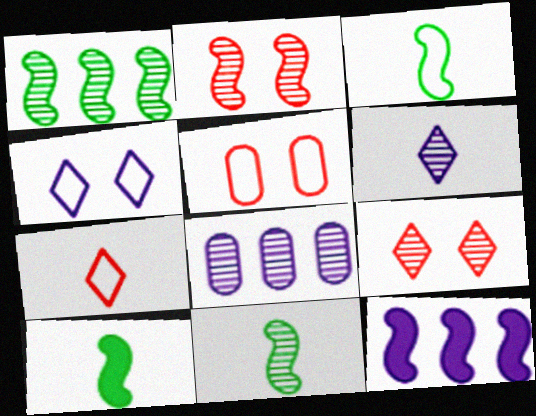[[2, 3, 12], 
[3, 10, 11], 
[8, 9, 11]]